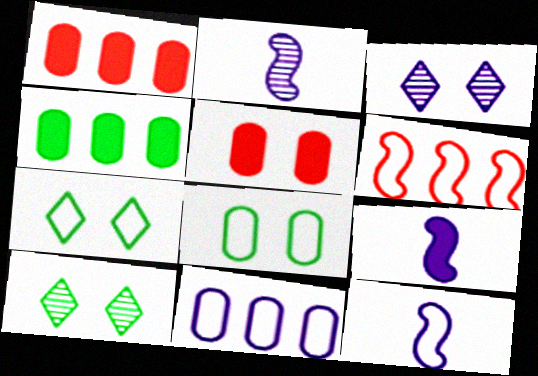[[1, 2, 7], 
[1, 10, 12], 
[2, 9, 12], 
[3, 9, 11]]